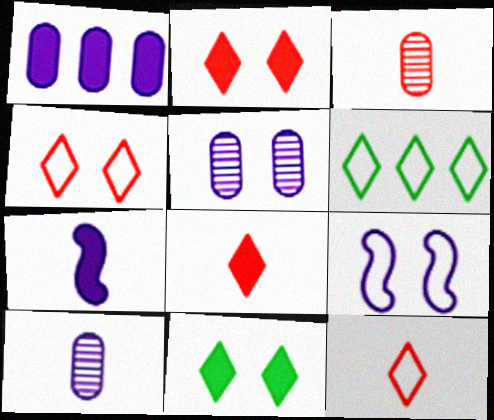[]